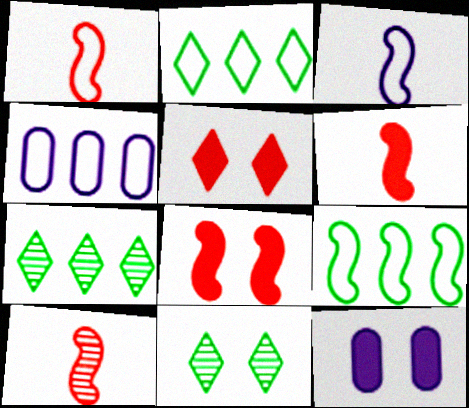[[1, 6, 10], 
[1, 7, 12], 
[2, 10, 12], 
[4, 6, 11]]